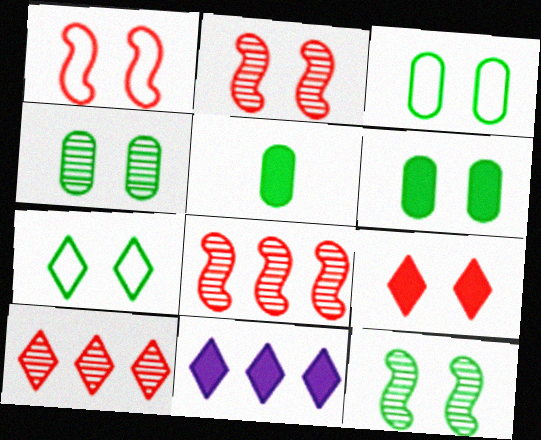[[3, 4, 6], 
[6, 7, 12]]